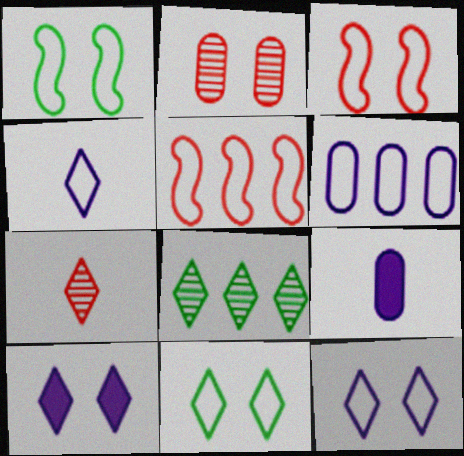[[1, 2, 10], 
[3, 8, 9]]